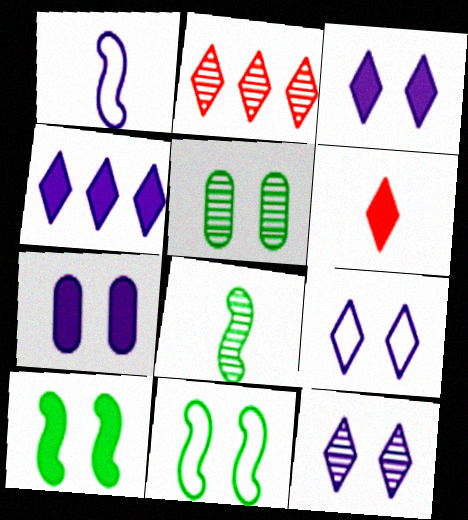[[3, 9, 12]]